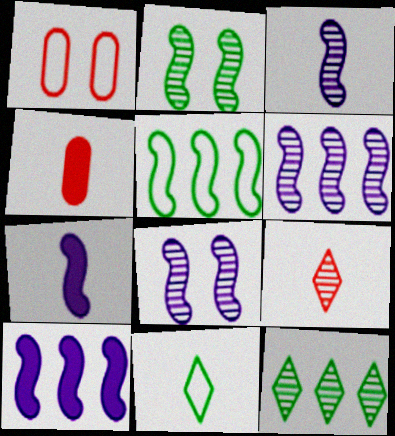[[1, 7, 12], 
[3, 4, 11], 
[3, 6, 8]]